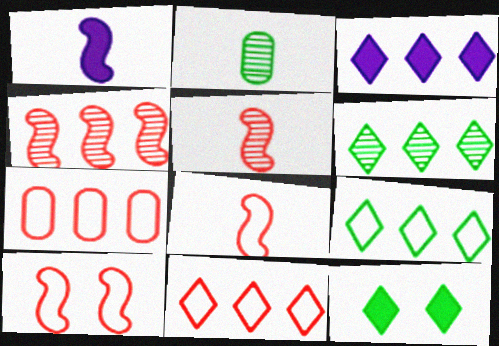[[2, 3, 10], 
[3, 6, 11]]